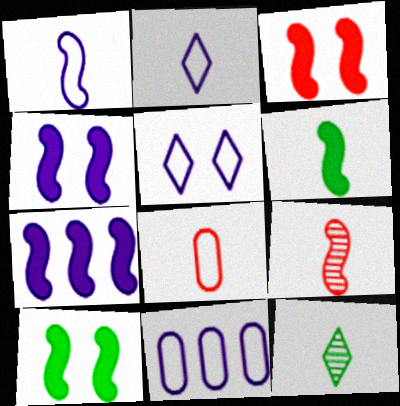[[1, 5, 11], 
[1, 6, 9], 
[3, 4, 10], 
[3, 6, 7], 
[3, 11, 12]]